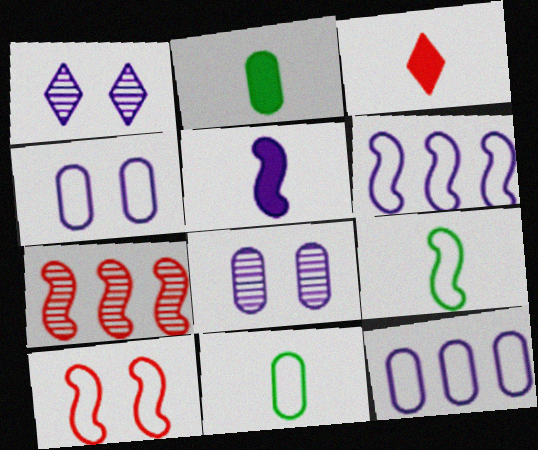[[1, 5, 12], 
[2, 3, 5], 
[6, 9, 10]]